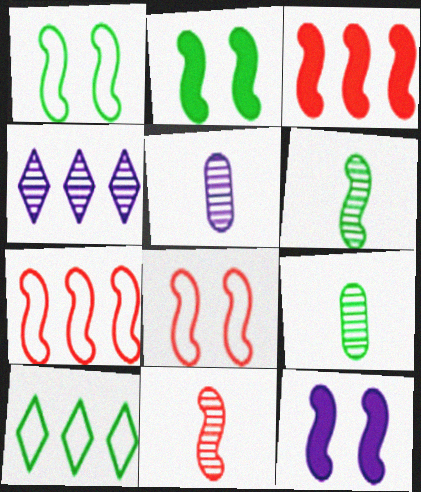[[2, 9, 10], 
[3, 8, 11], 
[6, 7, 12]]